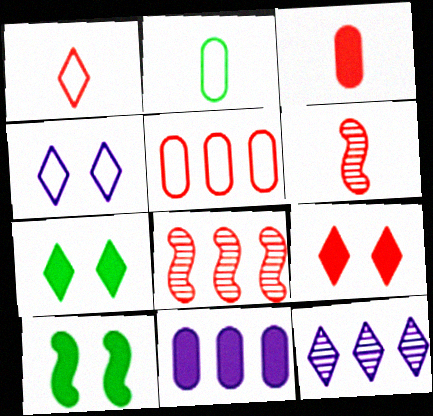[[1, 3, 6], 
[1, 7, 12], 
[5, 6, 9]]